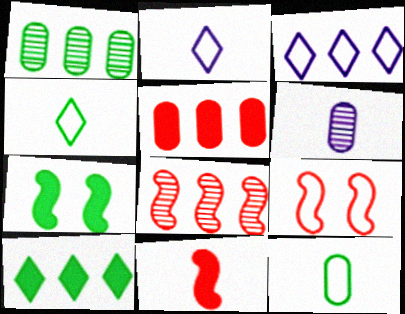[[1, 4, 7], 
[3, 9, 12], 
[4, 6, 11], 
[6, 9, 10], 
[8, 9, 11]]